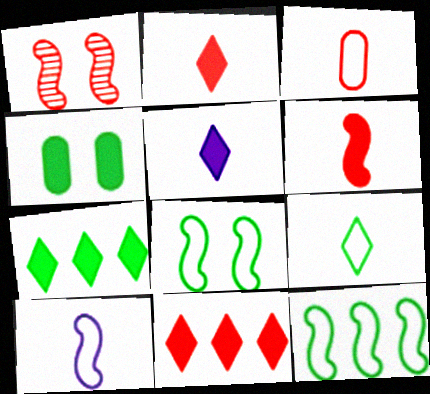[[1, 3, 11], 
[3, 9, 10]]